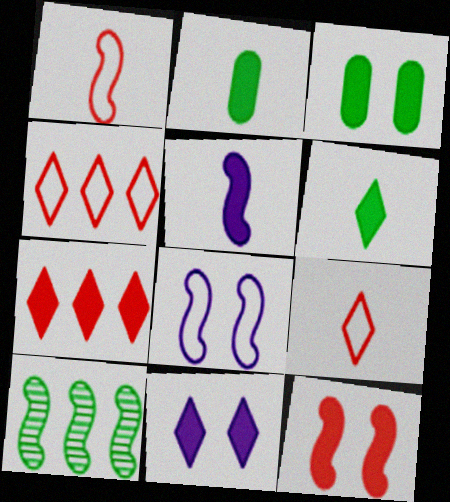[[3, 5, 7], 
[3, 11, 12], 
[6, 7, 11]]